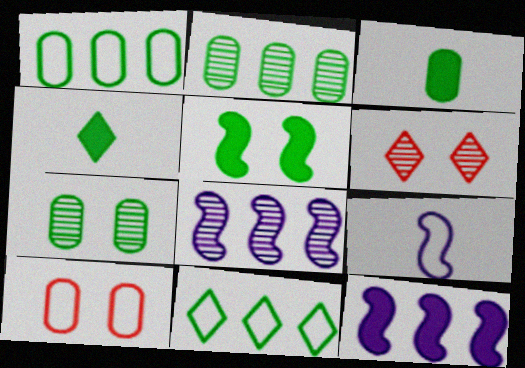[[1, 3, 7], 
[4, 8, 10], 
[9, 10, 11]]